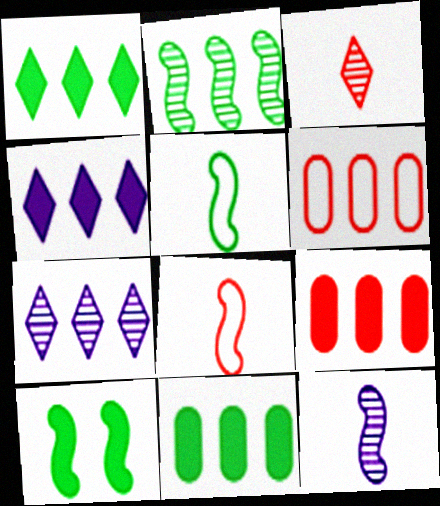[[2, 4, 6], 
[2, 5, 10]]